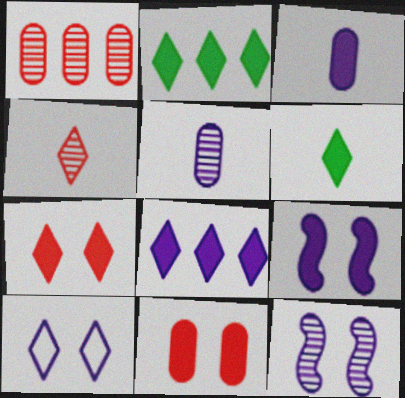[[2, 4, 10], 
[3, 8, 9], 
[6, 7, 8]]